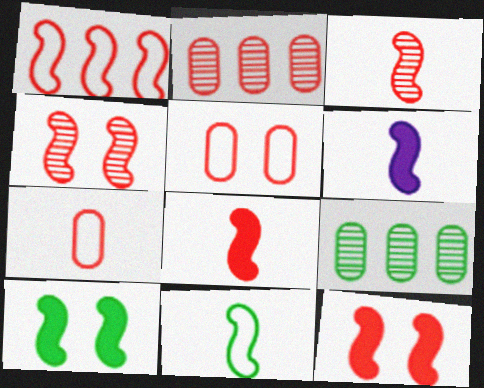[[1, 3, 12], 
[1, 4, 8], 
[3, 6, 11]]